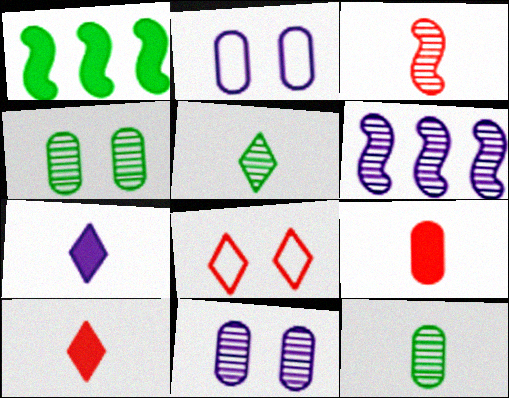[[2, 6, 7]]